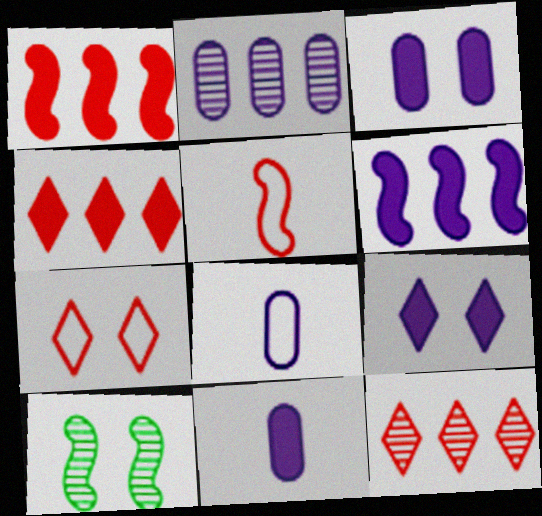[[2, 3, 8], 
[3, 7, 10], 
[4, 8, 10], 
[5, 6, 10], 
[6, 9, 11]]